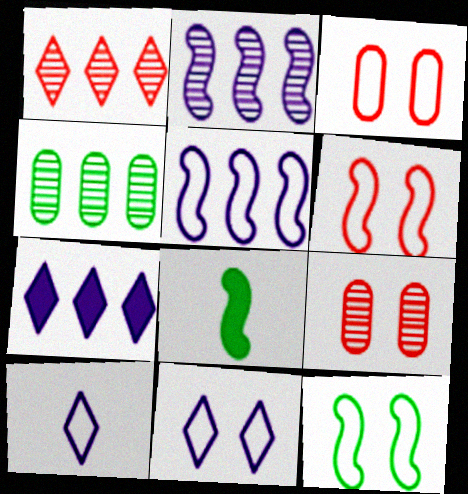[[1, 2, 4], 
[2, 6, 8], 
[3, 11, 12]]